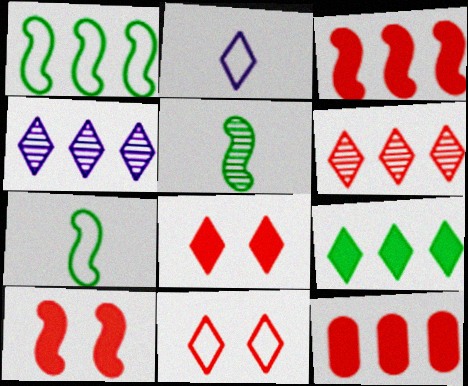[[1, 4, 12]]